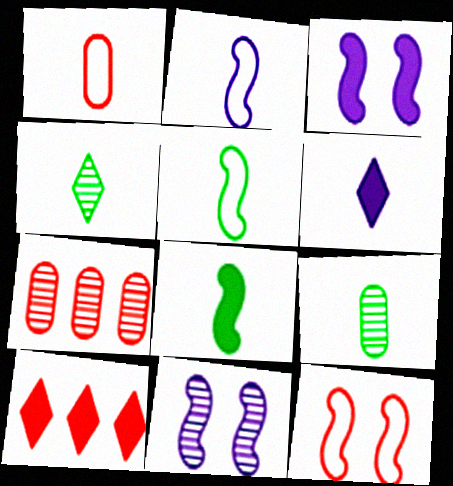[[4, 7, 11]]